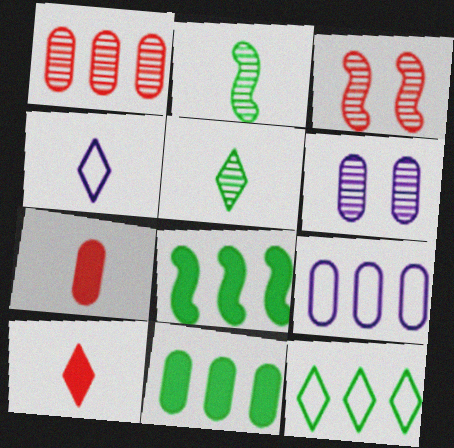[[1, 9, 11], 
[2, 4, 7], 
[3, 4, 11], 
[4, 5, 10]]